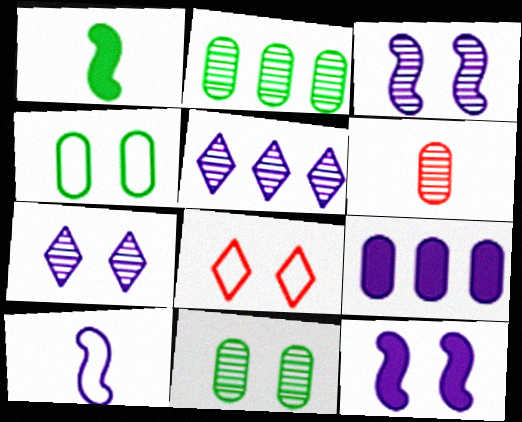[[4, 6, 9], 
[7, 9, 10], 
[8, 11, 12]]